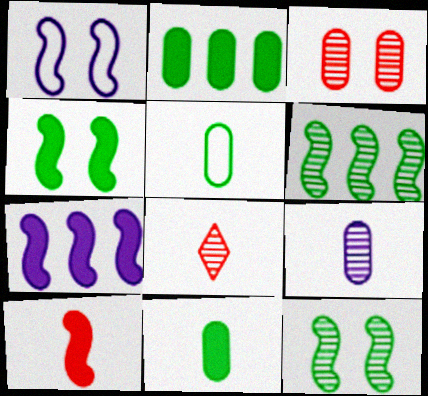[[1, 2, 8], 
[1, 6, 10], 
[4, 7, 10]]